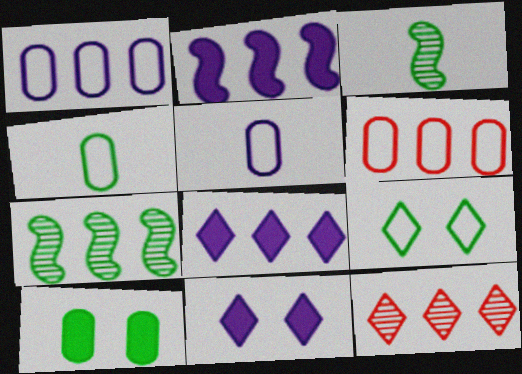[[3, 6, 11], 
[6, 7, 8]]